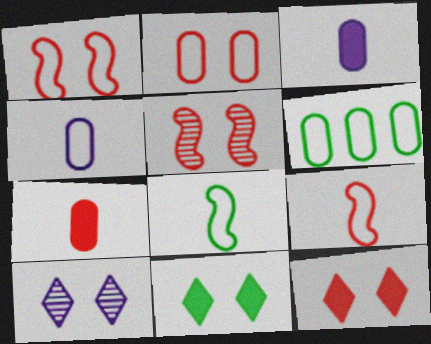[[2, 4, 6], 
[2, 5, 12]]